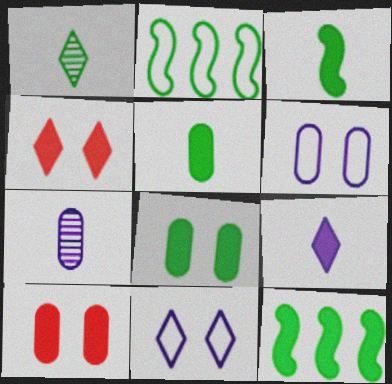[[1, 2, 8], 
[2, 4, 7], 
[9, 10, 12]]